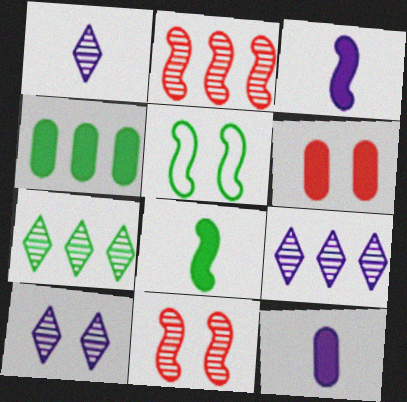[[1, 9, 10], 
[2, 3, 5], 
[4, 6, 12], 
[5, 6, 10]]